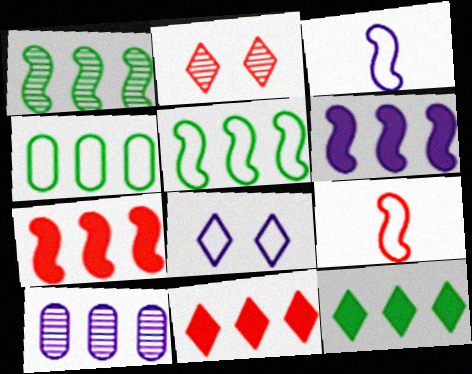[[1, 4, 12], 
[4, 8, 9], 
[5, 10, 11]]